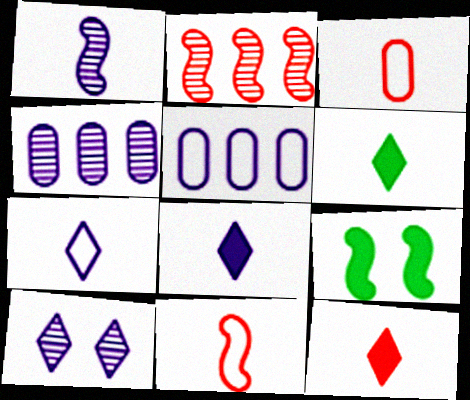[[1, 3, 6], 
[1, 4, 10], 
[6, 8, 12]]